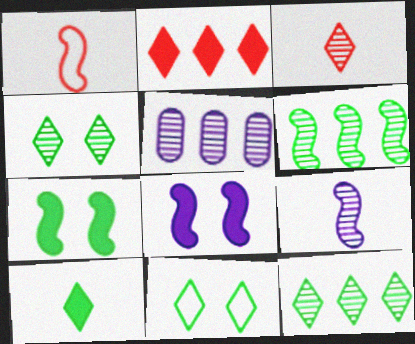[[1, 6, 8], 
[10, 11, 12]]